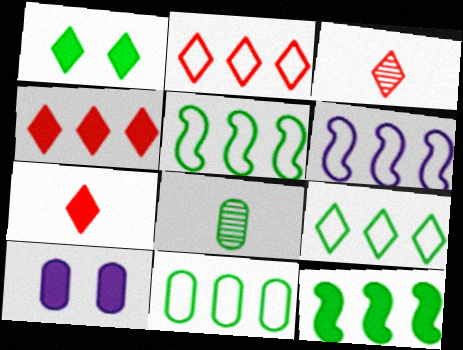[[1, 5, 8], 
[2, 6, 11], 
[3, 5, 10], 
[5, 9, 11], 
[7, 10, 12]]